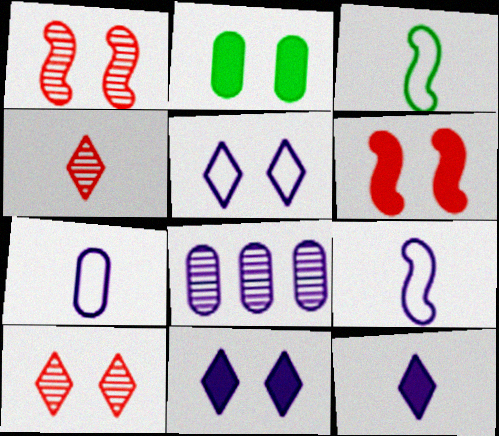[[1, 2, 5], 
[2, 6, 11], 
[8, 9, 11]]